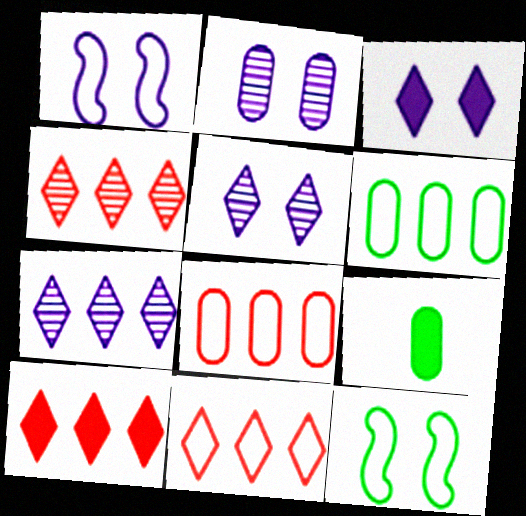[[1, 2, 3], 
[1, 4, 9], 
[2, 8, 9], 
[4, 10, 11]]